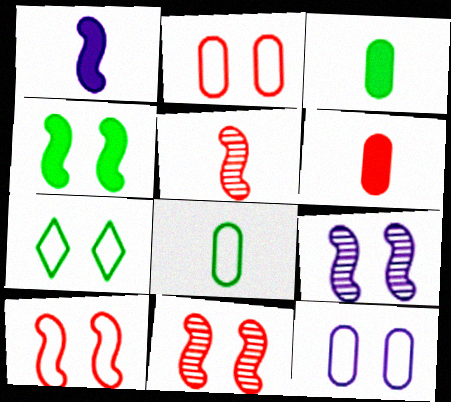[[4, 9, 10], 
[7, 10, 12]]